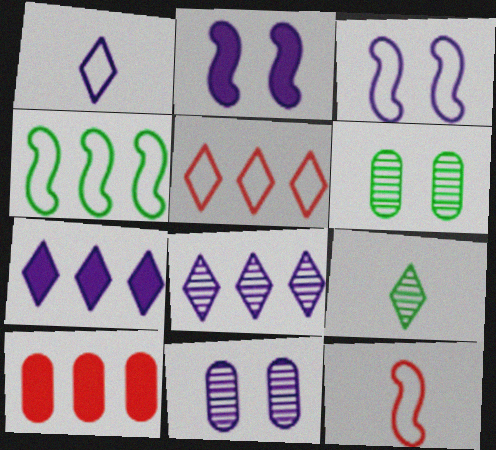[[3, 4, 12], 
[3, 9, 10], 
[4, 8, 10], 
[6, 7, 12]]